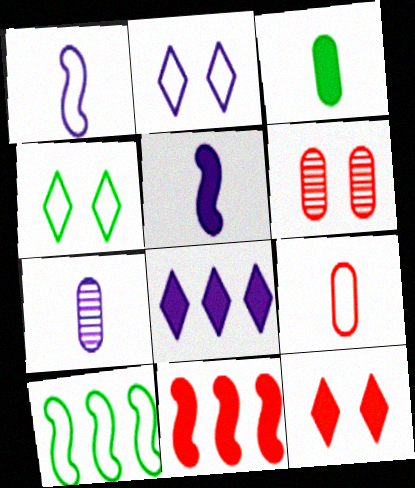[[2, 9, 10], 
[3, 7, 9], 
[4, 7, 11], 
[7, 10, 12]]